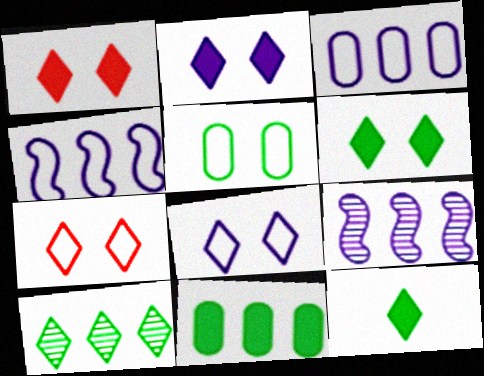[[1, 2, 6]]